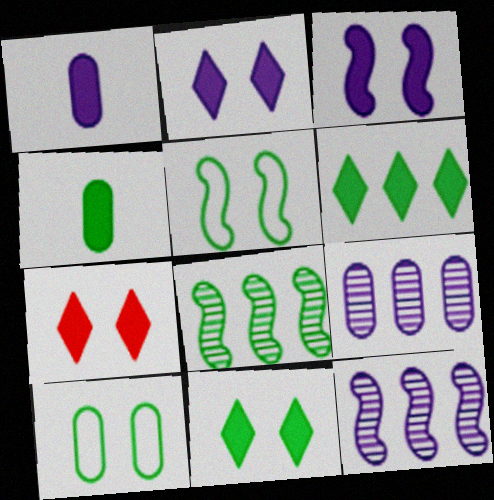[[2, 7, 11]]